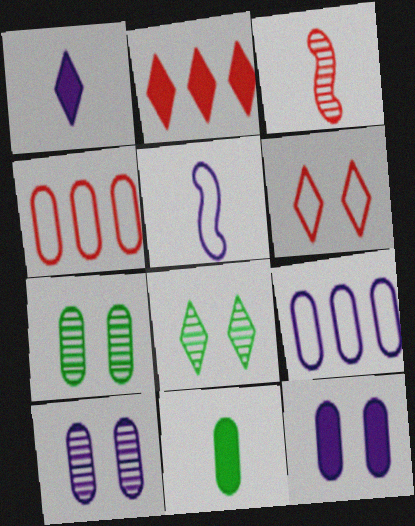[[2, 5, 7], 
[4, 10, 11]]